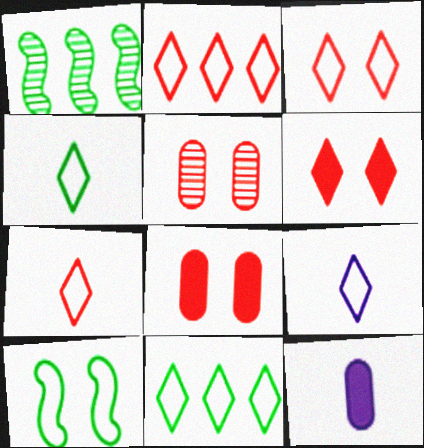[[1, 3, 12], 
[1, 8, 9], 
[2, 3, 7], 
[3, 9, 11], 
[4, 7, 9]]